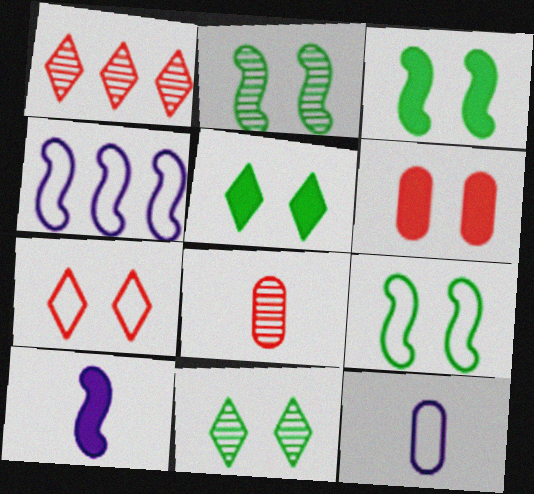[[1, 3, 12], 
[2, 3, 9], 
[4, 5, 8]]